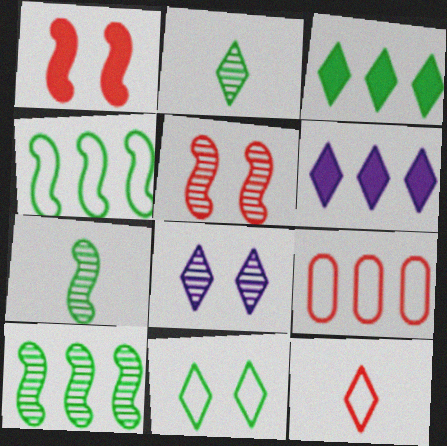[[2, 3, 11], 
[3, 8, 12], 
[6, 9, 10]]